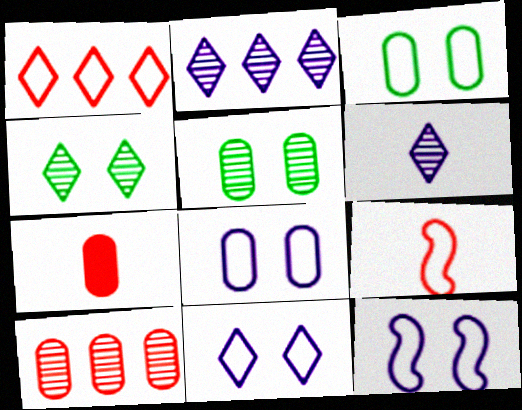[[8, 11, 12]]